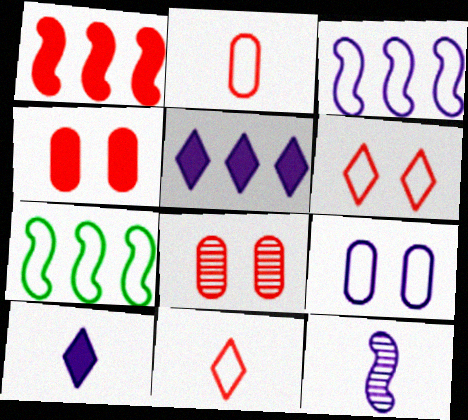[[1, 8, 11], 
[5, 9, 12], 
[7, 8, 10], 
[7, 9, 11]]